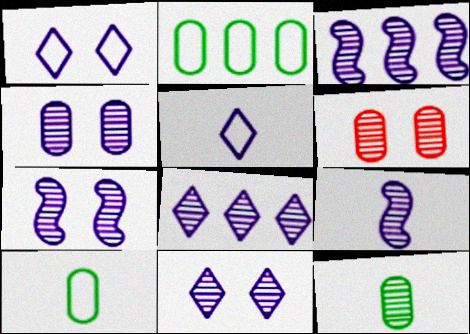[[3, 7, 9], 
[4, 7, 11], 
[4, 8, 9]]